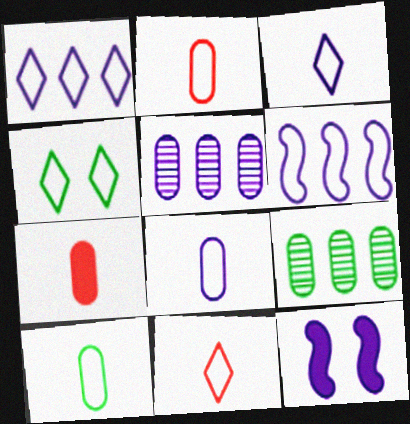[[1, 4, 11], 
[2, 4, 6], 
[2, 8, 10], 
[3, 5, 12], 
[9, 11, 12]]